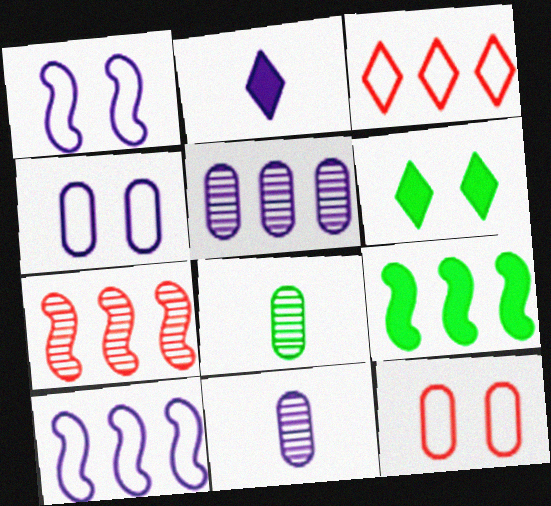[[1, 2, 5], 
[3, 5, 9], 
[7, 9, 10]]